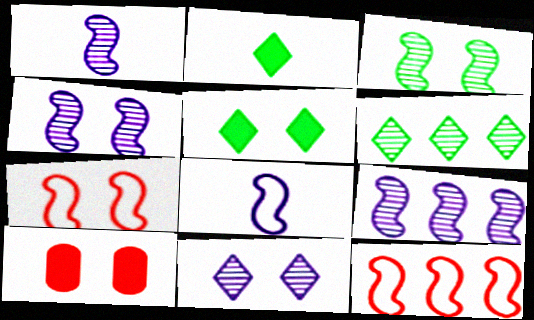[[1, 4, 9], 
[6, 8, 10]]